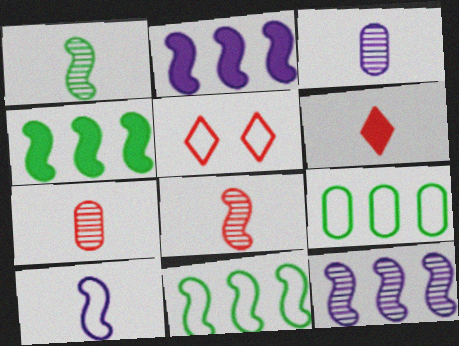[[3, 4, 5], 
[5, 9, 10]]